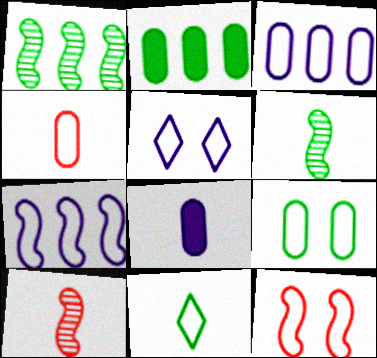[[2, 5, 10], 
[3, 4, 9], 
[3, 11, 12], 
[5, 9, 12], 
[8, 10, 11]]